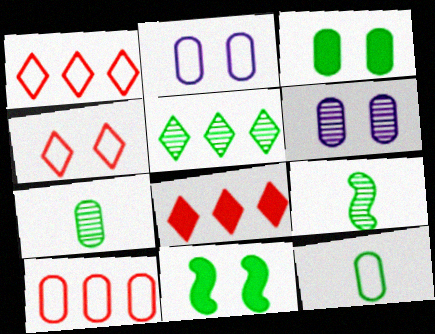[[2, 8, 9], 
[2, 10, 12], 
[4, 6, 11], 
[5, 11, 12]]